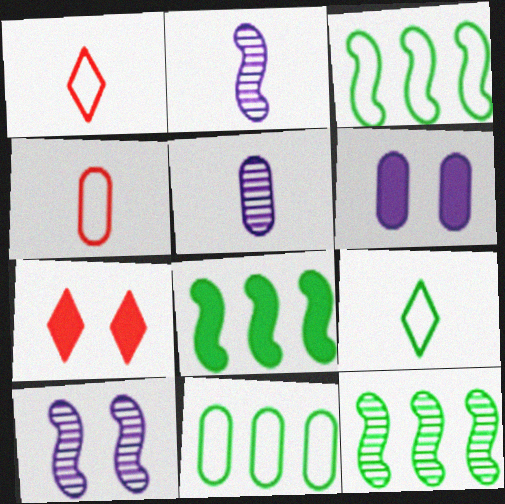[[1, 6, 12], 
[2, 7, 11], 
[3, 5, 7], 
[3, 8, 12]]